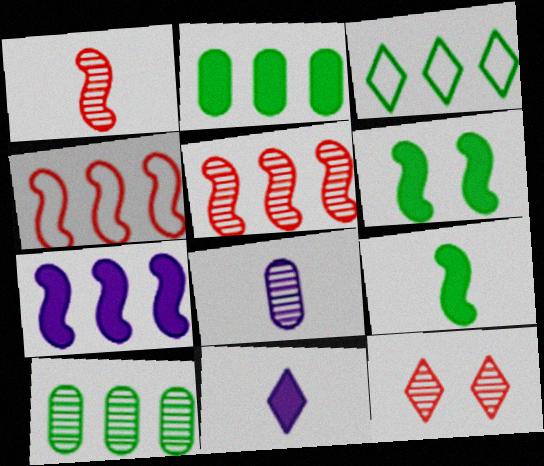[[3, 11, 12]]